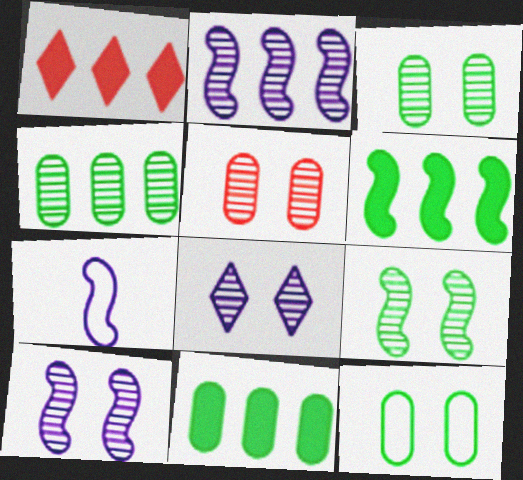[[1, 3, 7], 
[5, 8, 9]]